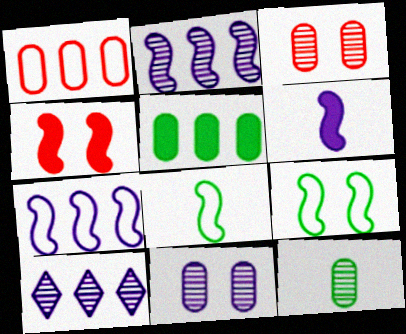[[2, 4, 8]]